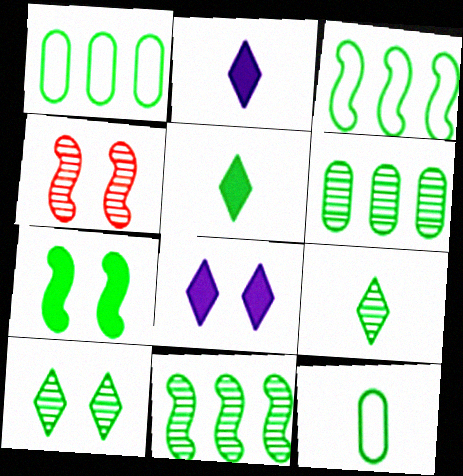[[1, 2, 4], 
[1, 7, 9]]